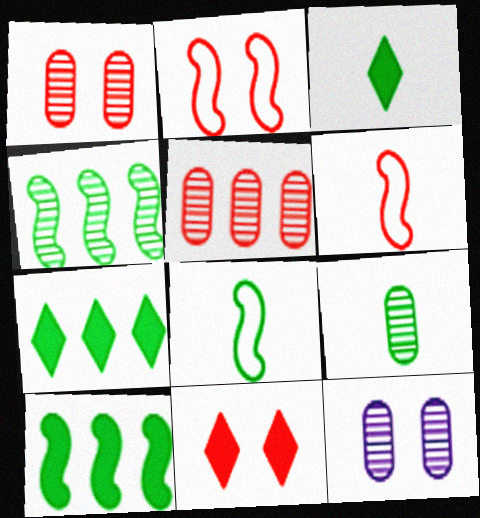[[1, 2, 11], 
[3, 8, 9], 
[5, 6, 11], 
[5, 9, 12], 
[6, 7, 12]]